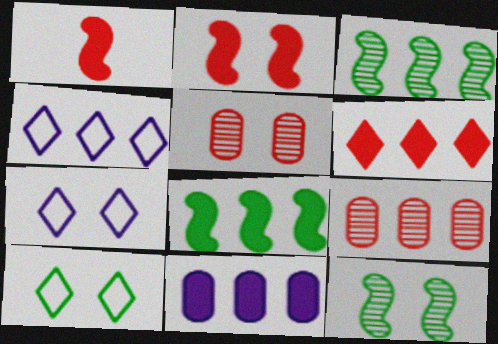[[4, 8, 9], 
[6, 8, 11]]